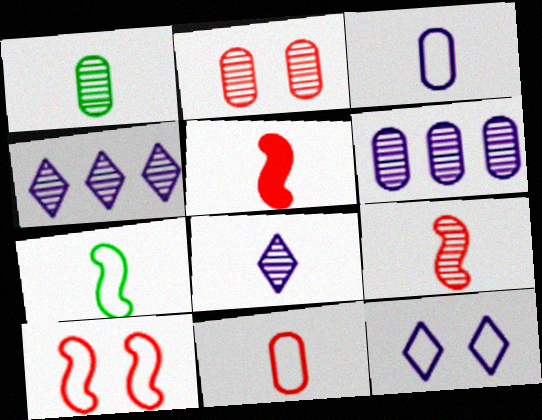[[1, 2, 6], 
[1, 8, 9]]